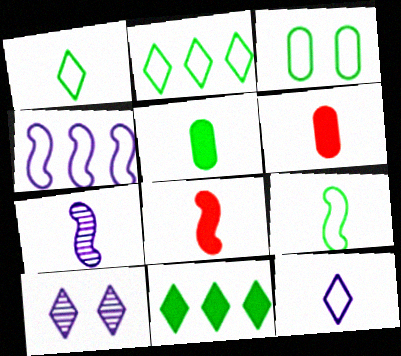[[1, 6, 7], 
[2, 3, 9], 
[7, 8, 9]]